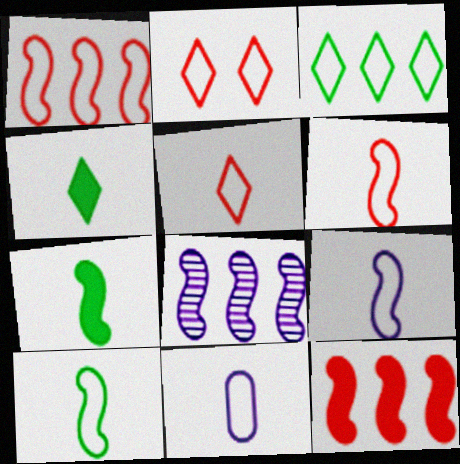[[5, 10, 11], 
[6, 9, 10]]